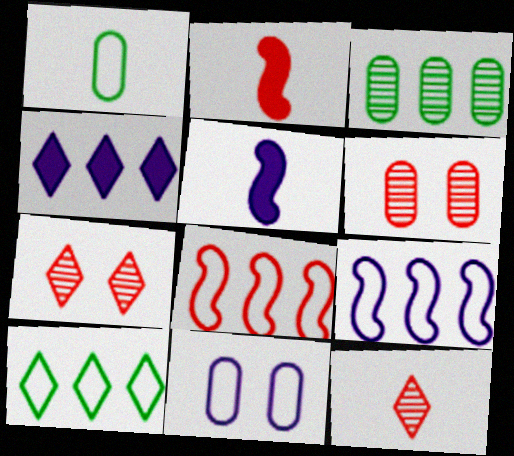[[1, 5, 12], 
[3, 4, 8], 
[5, 6, 10]]